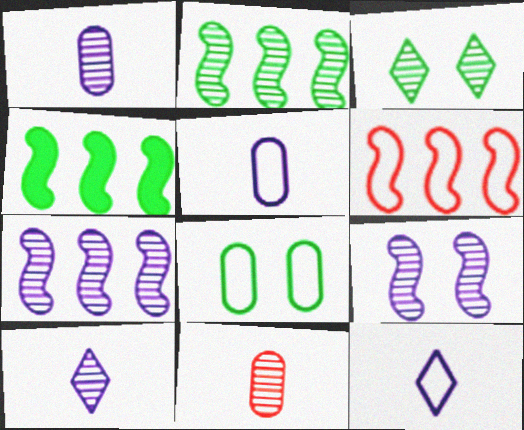[[3, 7, 11], 
[4, 6, 7], 
[6, 8, 12]]